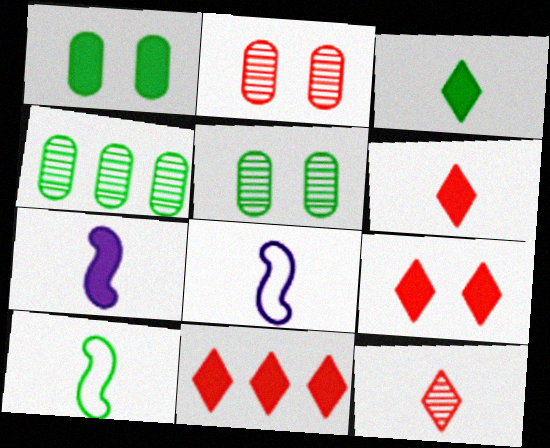[[1, 7, 11], 
[4, 8, 9], 
[5, 8, 11], 
[6, 9, 11]]